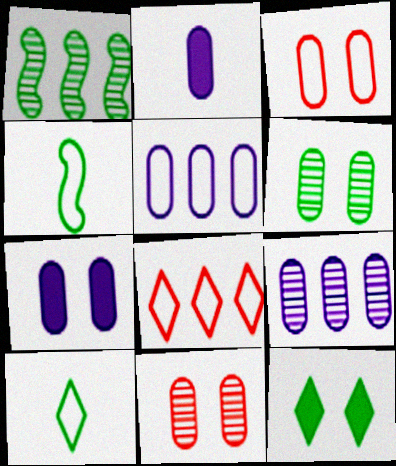[[3, 6, 7]]